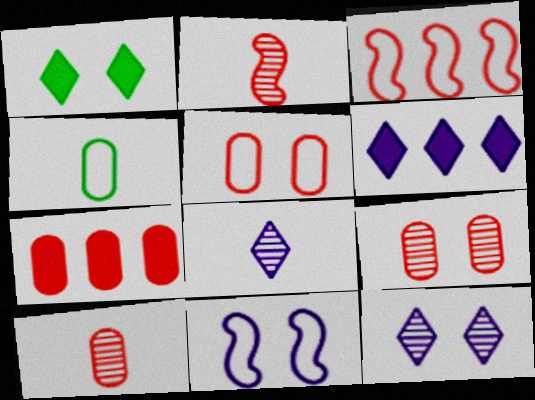[[1, 9, 11], 
[5, 7, 10]]